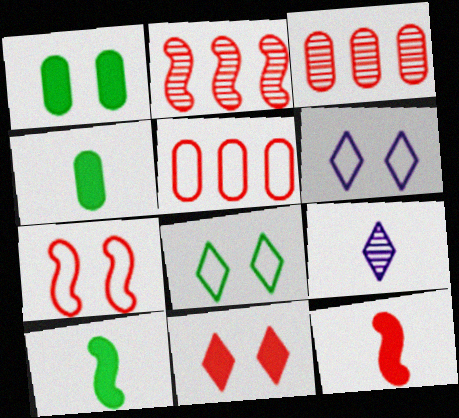[[2, 4, 6], 
[2, 7, 12], 
[3, 6, 10]]